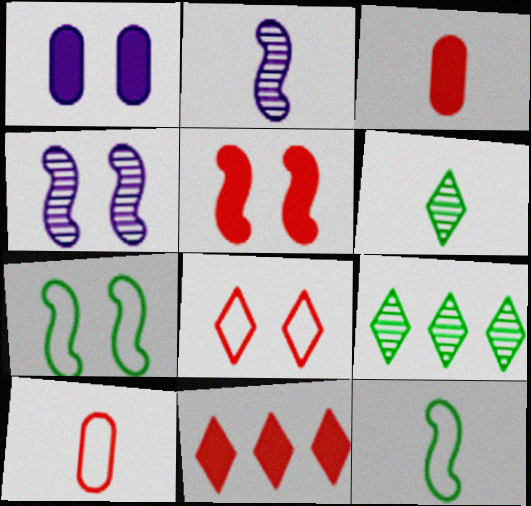[[3, 5, 11], 
[4, 5, 7]]